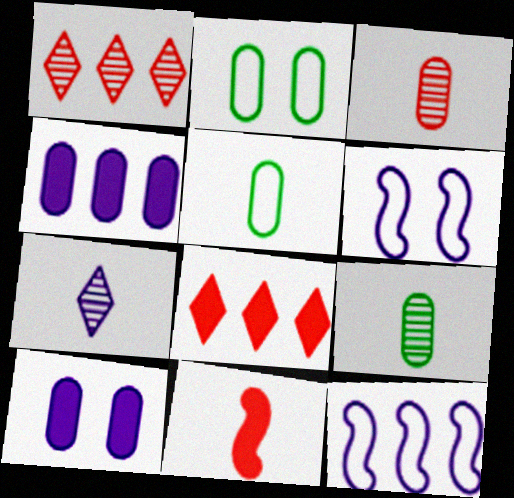[[2, 3, 4], 
[4, 6, 7], 
[5, 7, 11], 
[6, 8, 9], 
[7, 10, 12]]